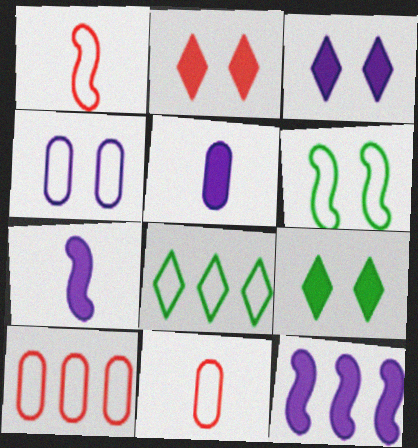[[1, 4, 8], 
[2, 3, 9], 
[3, 5, 12]]